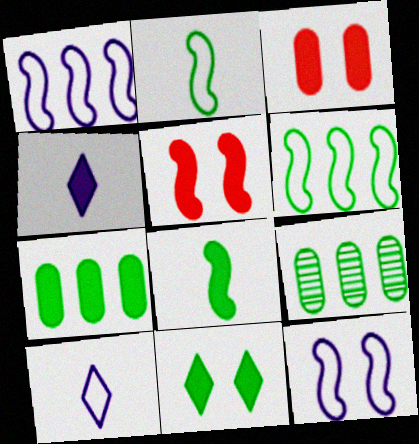[[2, 9, 11], 
[4, 5, 7], 
[5, 9, 10], 
[7, 8, 11]]